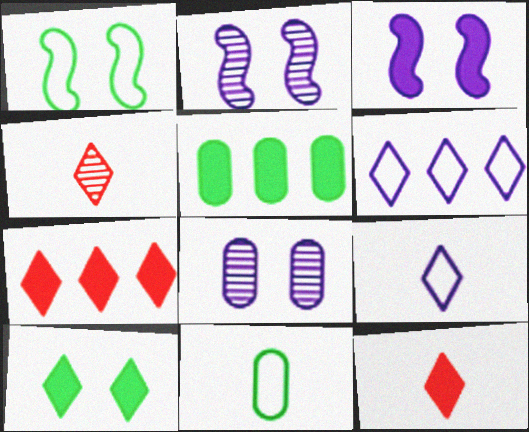[[2, 7, 11], 
[3, 5, 12], 
[4, 6, 10]]